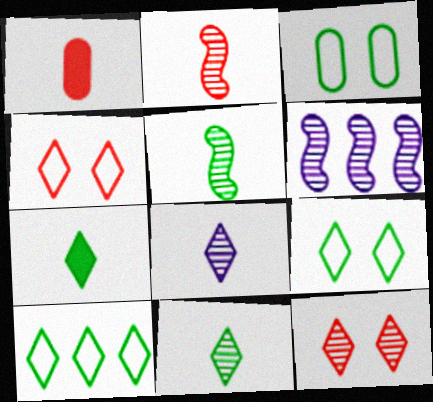[[1, 6, 9]]